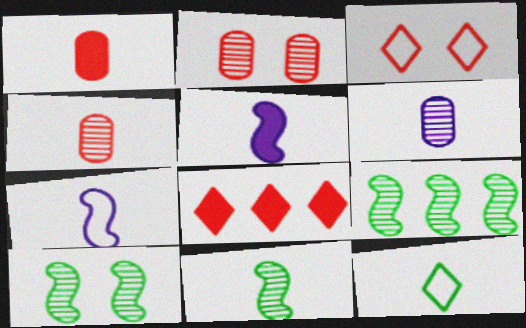[[4, 5, 12], 
[9, 10, 11]]